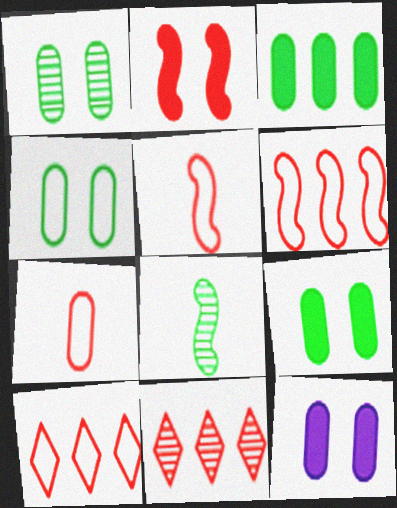[[1, 4, 9], 
[2, 7, 11], 
[8, 10, 12]]